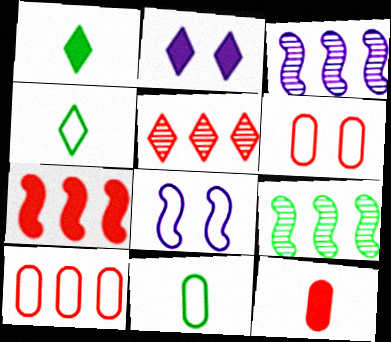[[1, 3, 6], 
[2, 4, 5], 
[4, 8, 10], 
[5, 7, 10]]